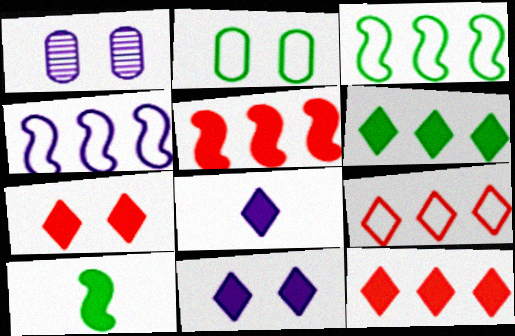[[1, 4, 8], 
[1, 9, 10], 
[6, 7, 8]]